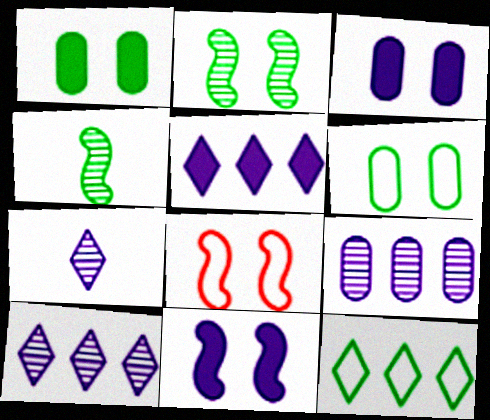[[1, 4, 12], 
[2, 8, 11]]